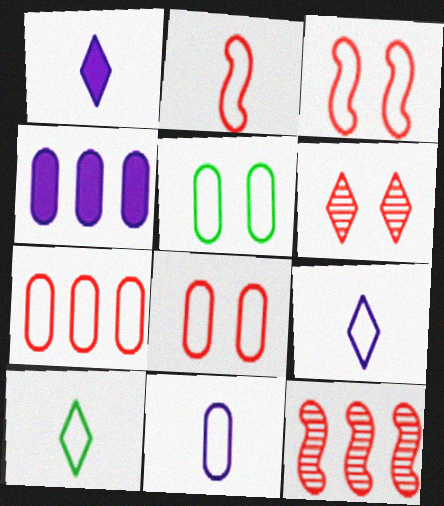[[1, 5, 12], 
[2, 10, 11], 
[5, 7, 11]]